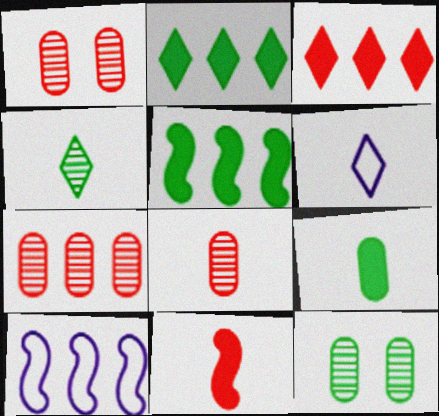[[1, 5, 6], 
[1, 7, 8], 
[2, 7, 10]]